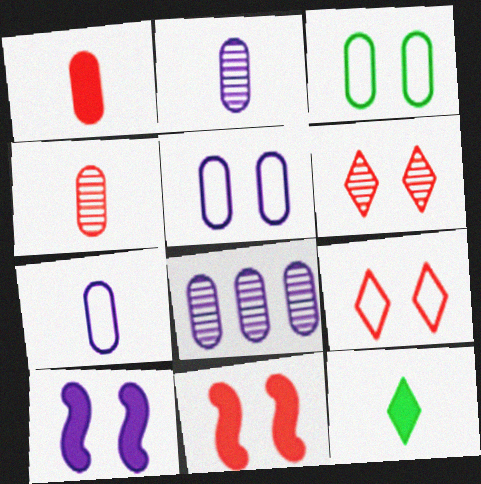[[1, 3, 8], 
[3, 6, 10]]